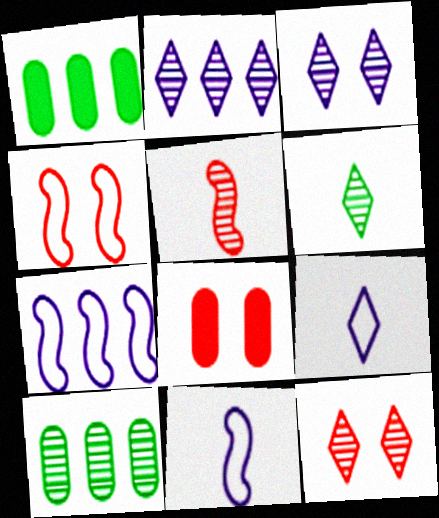[[1, 11, 12], 
[2, 6, 12], 
[3, 5, 10], 
[4, 8, 12], 
[6, 7, 8]]